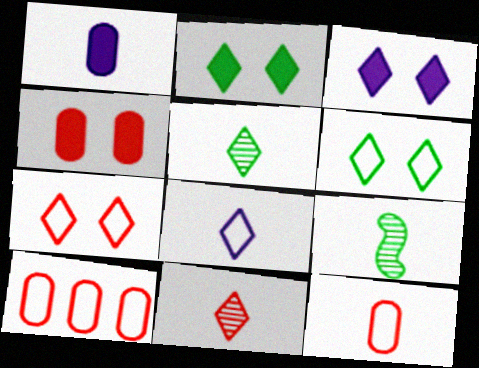[[3, 9, 10]]